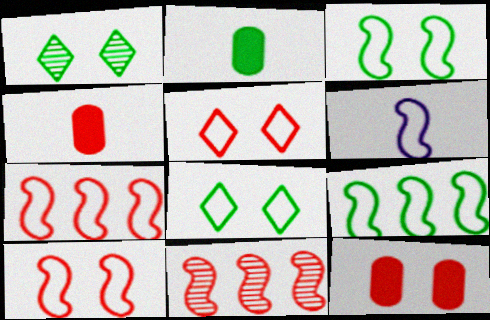[[1, 2, 9], 
[3, 6, 7], 
[4, 5, 11], 
[6, 9, 10]]